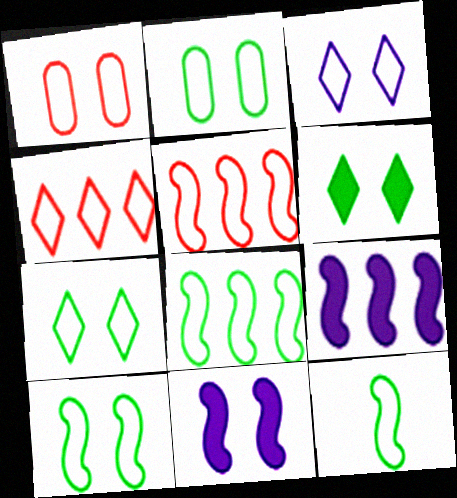[[1, 3, 10], 
[2, 7, 10], 
[8, 10, 12]]